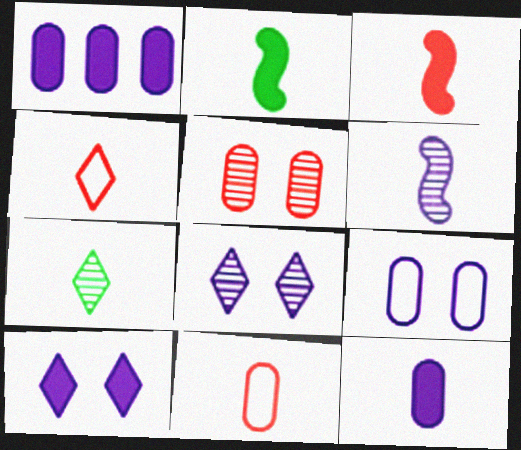[]